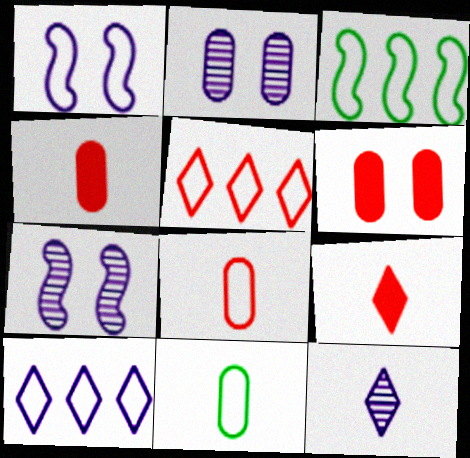[[1, 5, 11], 
[2, 3, 9], 
[3, 6, 12]]